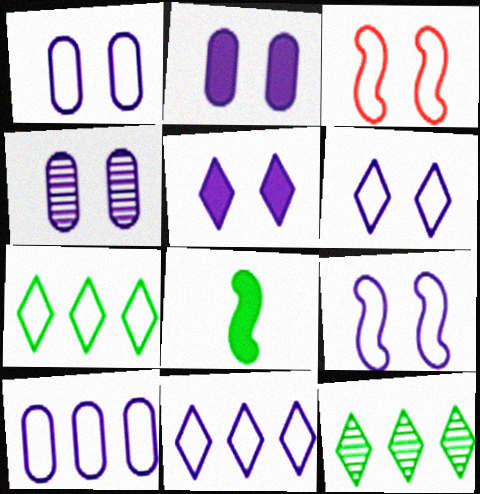[[1, 2, 4], 
[1, 6, 9], 
[4, 5, 9]]